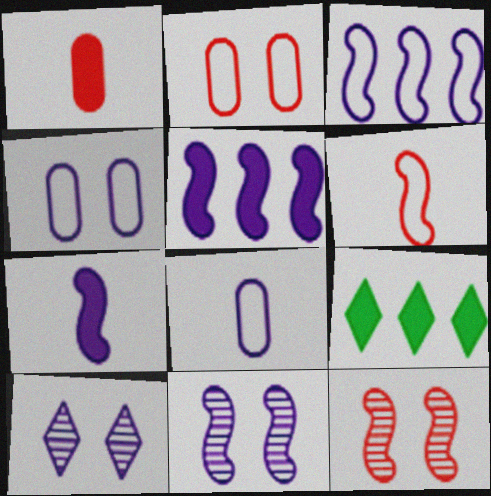[[3, 7, 11], 
[5, 8, 10], 
[8, 9, 12]]